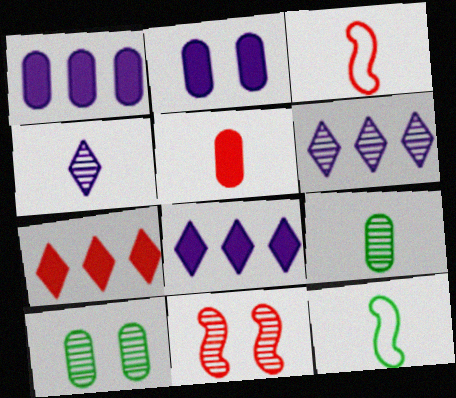[[3, 8, 10], 
[4, 5, 12], 
[6, 9, 11]]